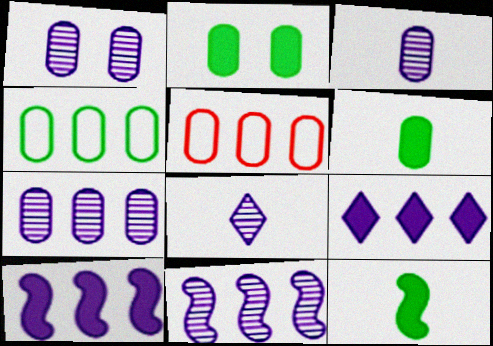[[1, 3, 7], 
[1, 5, 6], 
[1, 8, 11], 
[2, 3, 5]]